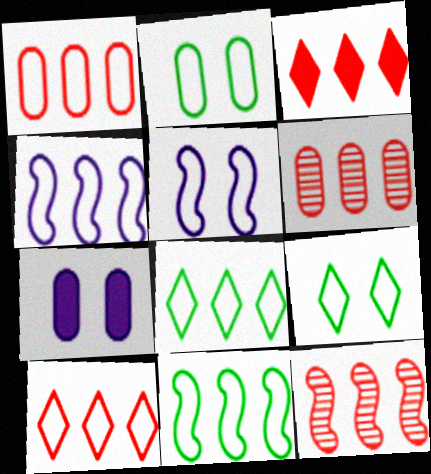[[1, 3, 12], 
[1, 4, 8]]